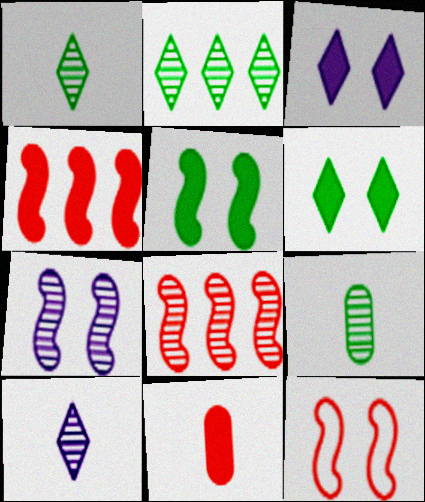[[5, 7, 12]]